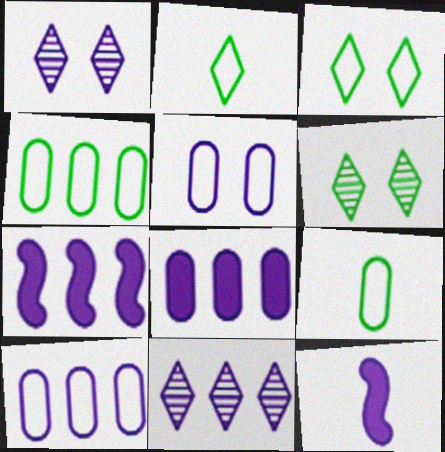[[1, 10, 12], 
[5, 11, 12], 
[7, 10, 11]]